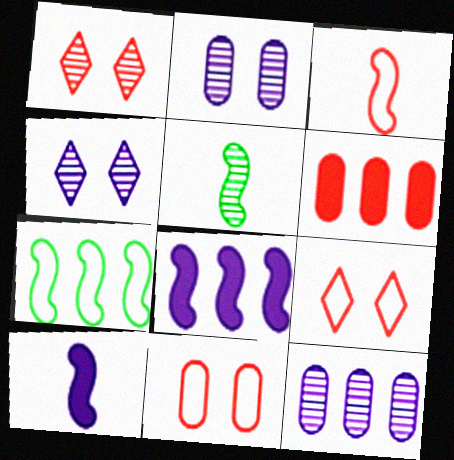[[1, 3, 6], 
[1, 5, 12], 
[3, 5, 10]]